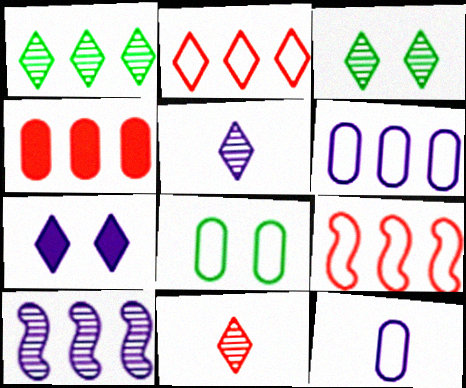[[7, 10, 12]]